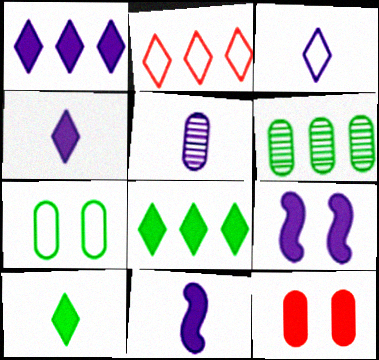[[3, 5, 11], 
[8, 11, 12]]